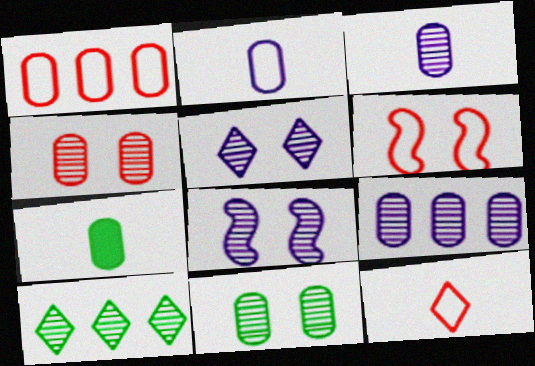[[1, 6, 12]]